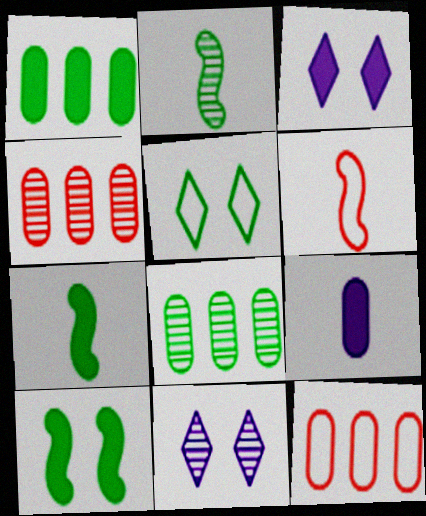[[1, 2, 5], 
[1, 6, 11], 
[2, 3, 12], 
[2, 4, 11], 
[3, 6, 8], 
[5, 7, 8], 
[7, 11, 12]]